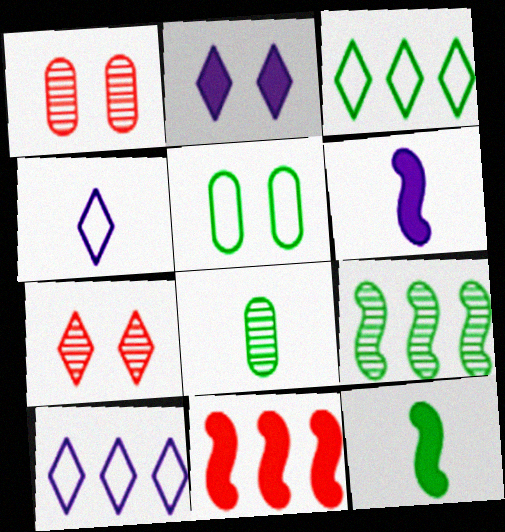[[1, 3, 6], 
[1, 10, 12]]